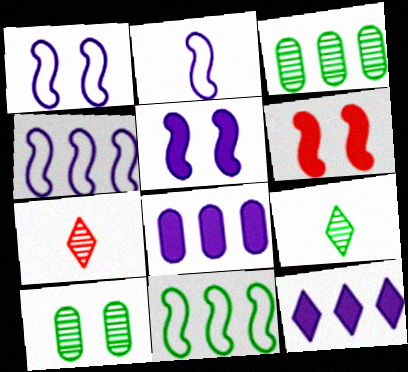[[1, 2, 4]]